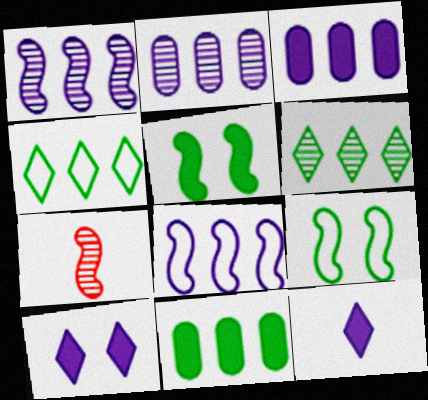[[5, 7, 8]]